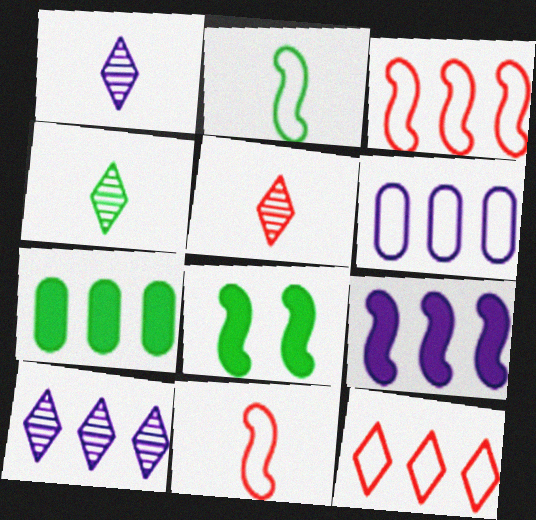[[1, 4, 5], 
[3, 7, 10], 
[5, 6, 8], 
[6, 9, 10]]